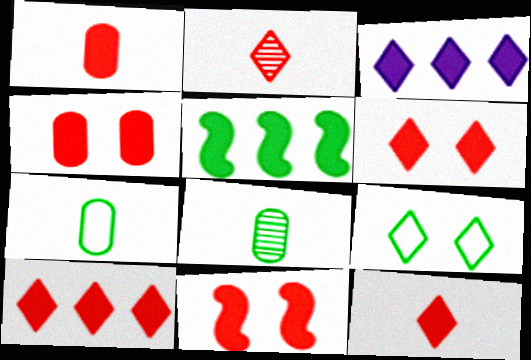[[1, 10, 11], 
[2, 3, 9], 
[4, 6, 11], 
[5, 8, 9], 
[6, 10, 12]]